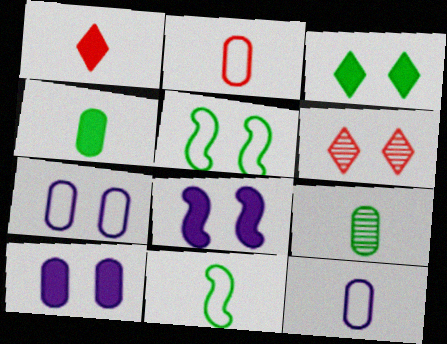[[5, 6, 10]]